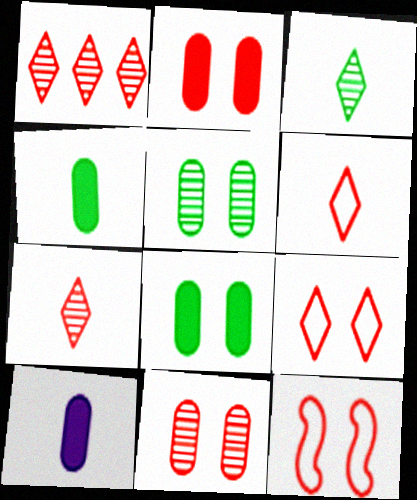[]